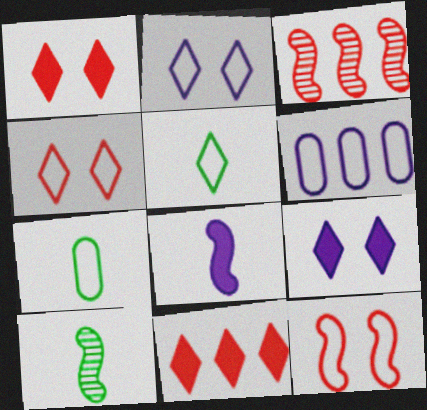[[1, 6, 10], 
[3, 7, 9], 
[5, 6, 12]]